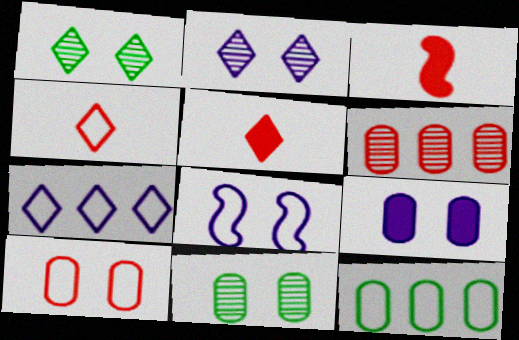[[1, 5, 7], 
[2, 3, 12], 
[2, 8, 9], 
[3, 7, 11], 
[4, 8, 12], 
[9, 10, 11]]